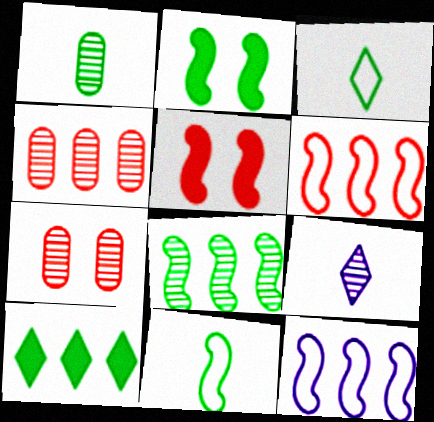[[2, 8, 11], 
[4, 10, 12], 
[7, 8, 9]]